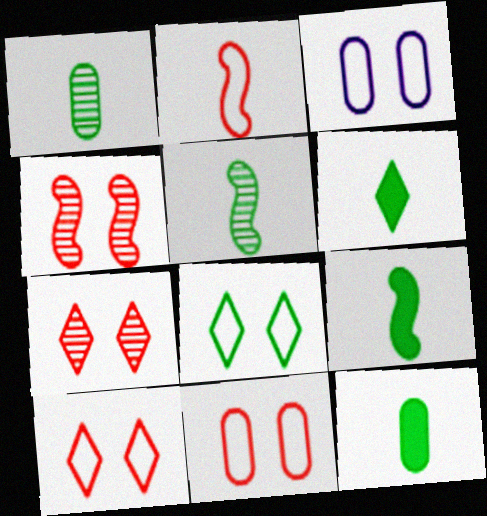[[6, 9, 12]]